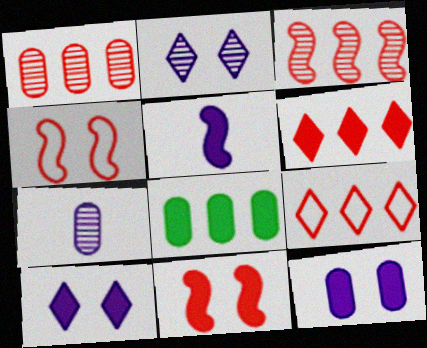[]